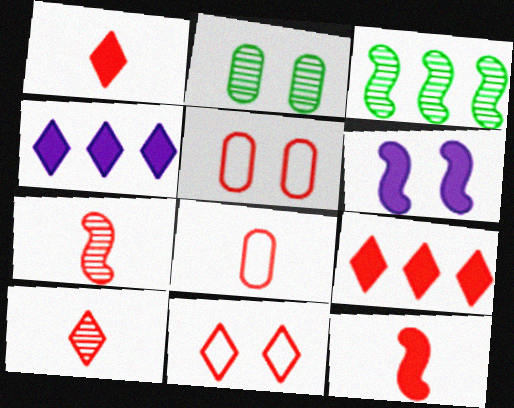[[1, 7, 8], 
[2, 6, 11], 
[5, 7, 9], 
[8, 10, 12], 
[9, 10, 11]]